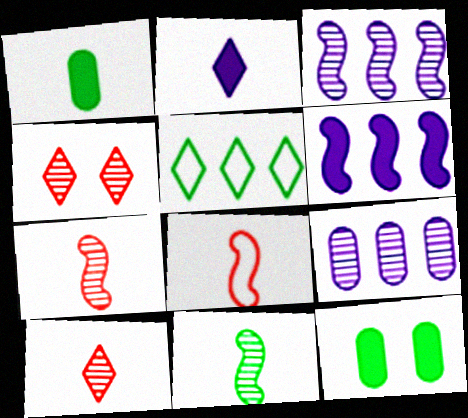[[2, 4, 5], 
[4, 9, 11], 
[5, 11, 12]]